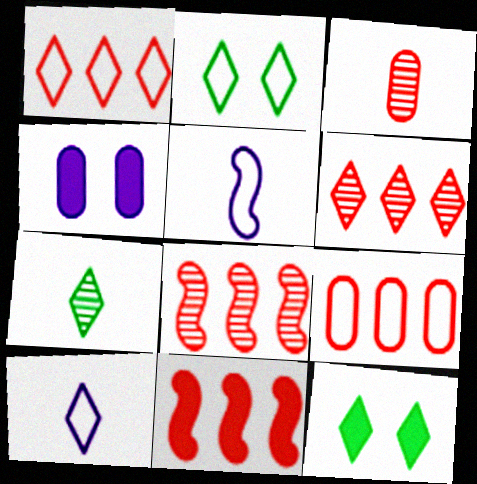[[1, 2, 10], 
[2, 5, 9], 
[6, 9, 11], 
[6, 10, 12]]